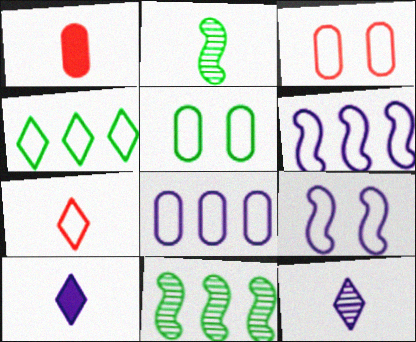[[3, 10, 11], 
[5, 6, 7]]